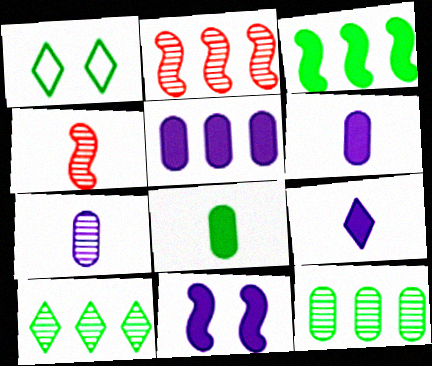[[1, 2, 6], 
[1, 4, 5], 
[5, 9, 11]]